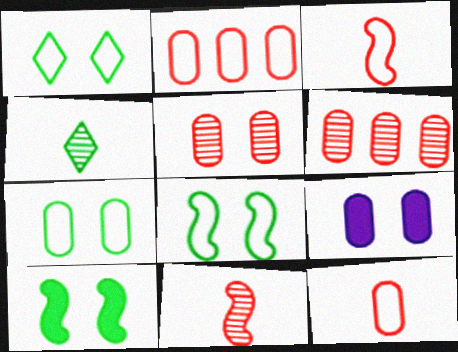[[1, 7, 8], 
[5, 7, 9]]